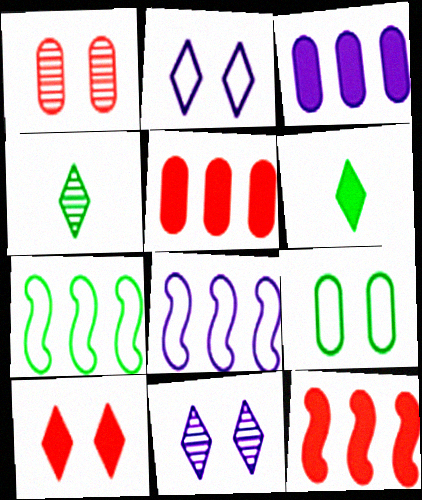[[1, 6, 8]]